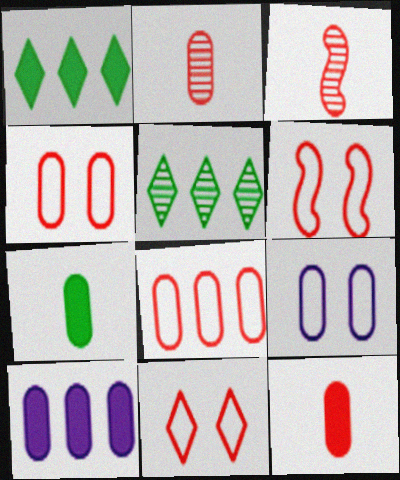[[1, 3, 9], 
[4, 6, 11]]